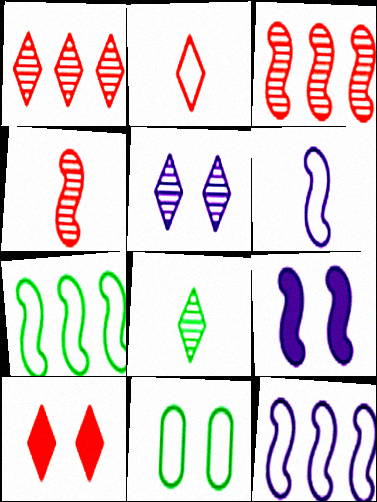[[1, 2, 10], 
[1, 5, 8], 
[2, 11, 12], 
[4, 7, 9]]